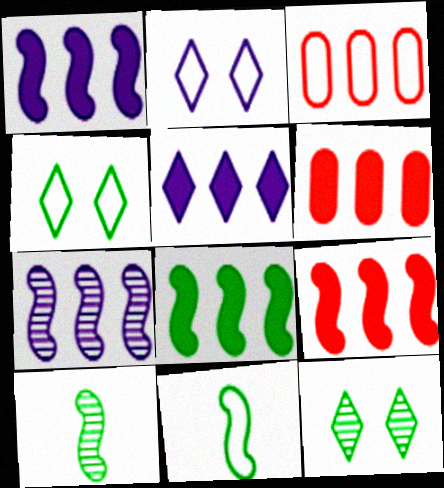[[1, 8, 9], 
[2, 3, 11], 
[2, 6, 10], 
[5, 6, 8]]